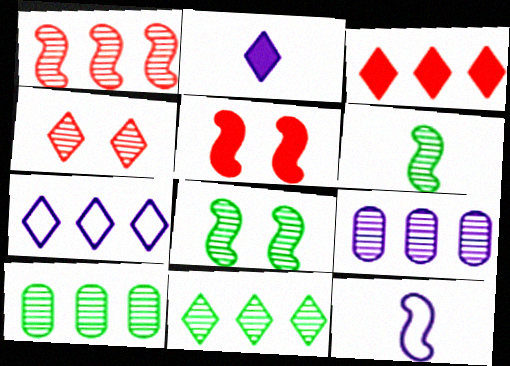[[1, 9, 11], 
[3, 7, 11], 
[4, 6, 9]]